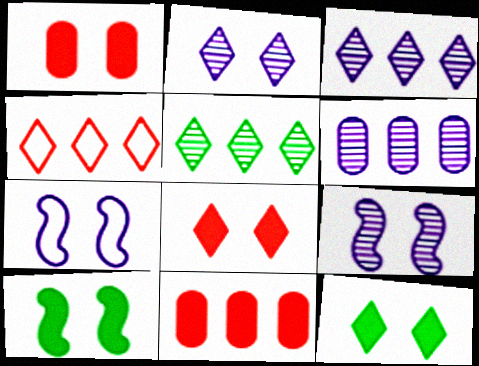[]